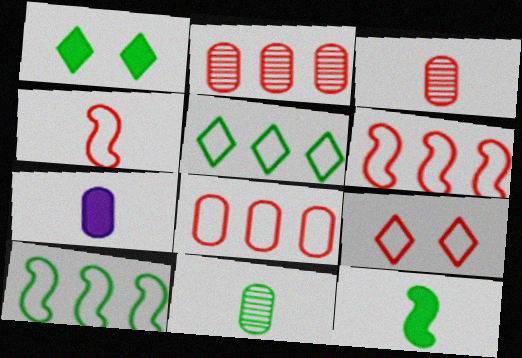[[1, 10, 11], 
[4, 8, 9]]